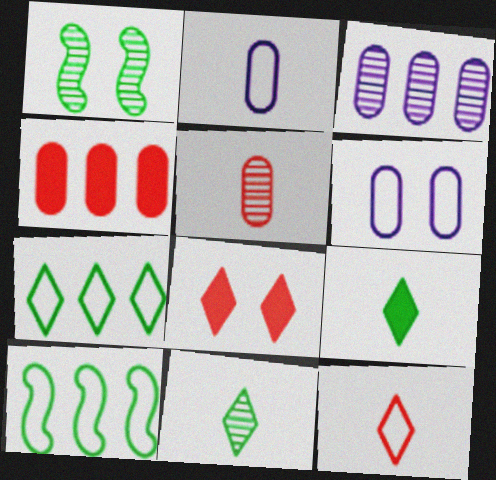[[1, 6, 8], 
[6, 10, 12]]